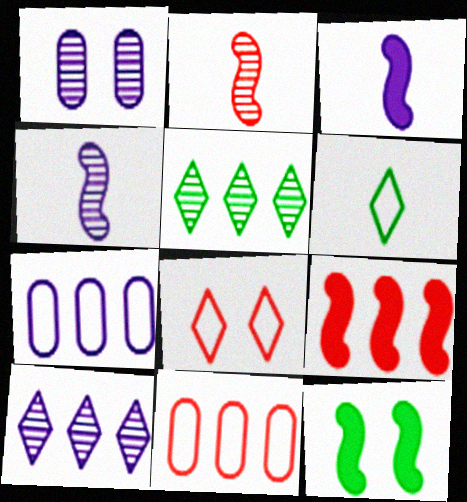[[1, 2, 5], 
[1, 4, 10], 
[1, 6, 9], 
[1, 8, 12], 
[3, 9, 12], 
[5, 7, 9]]